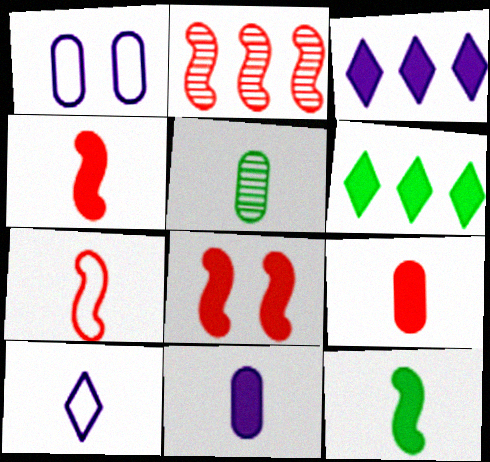[[2, 7, 8], 
[4, 5, 10], 
[6, 8, 11]]